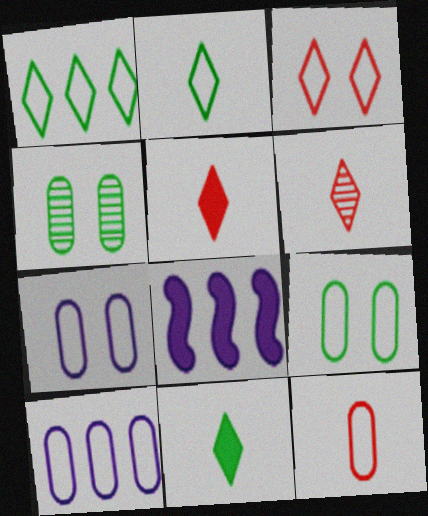[[6, 8, 9], 
[9, 10, 12]]